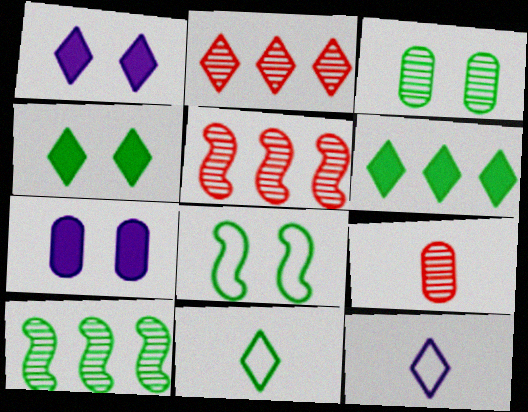[[1, 2, 11], 
[2, 4, 12], 
[3, 4, 8], 
[5, 7, 11]]